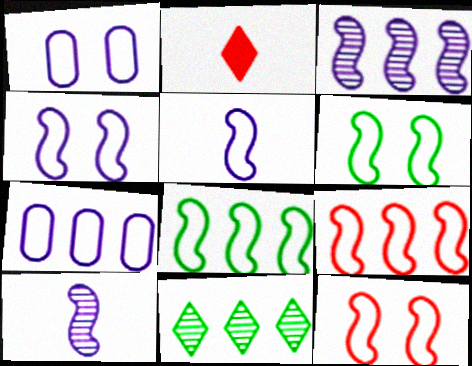[[4, 6, 12], 
[5, 6, 9], 
[5, 8, 12]]